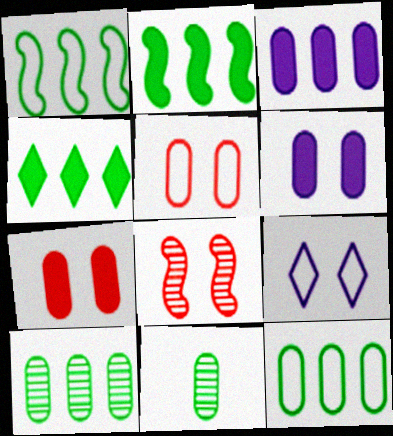[[1, 4, 10], 
[3, 5, 11]]